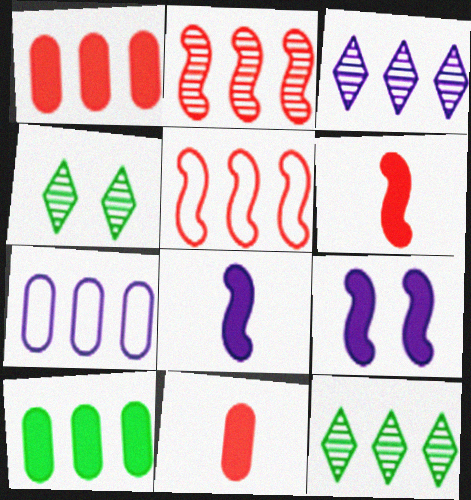[[3, 5, 10], 
[4, 6, 7]]